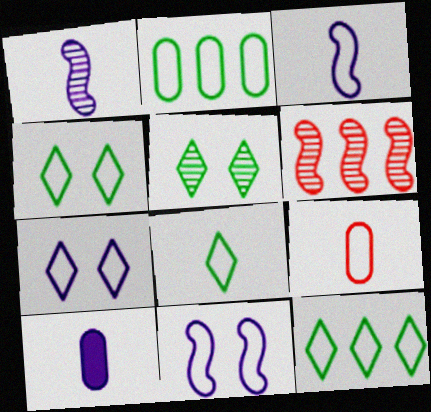[[3, 8, 9], 
[4, 6, 10], 
[4, 8, 12], 
[9, 11, 12]]